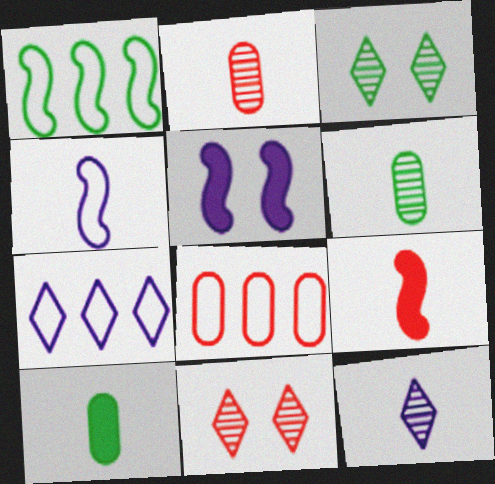[[1, 3, 10], 
[1, 7, 8], 
[8, 9, 11]]